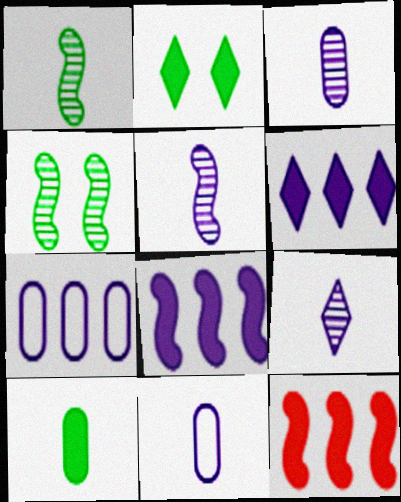[[3, 5, 9]]